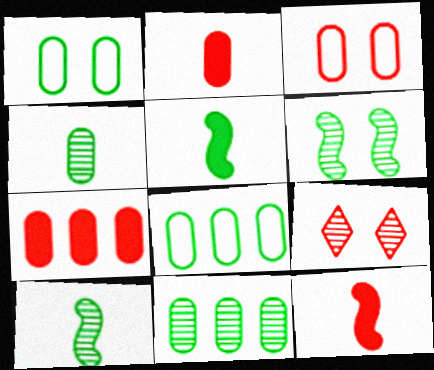[]